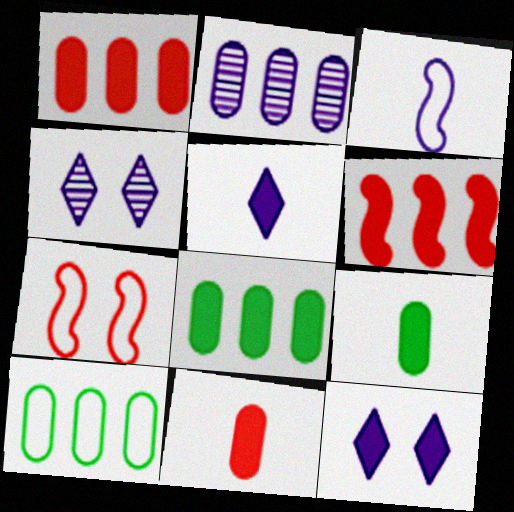[[1, 2, 10], 
[2, 3, 12], 
[6, 9, 12]]